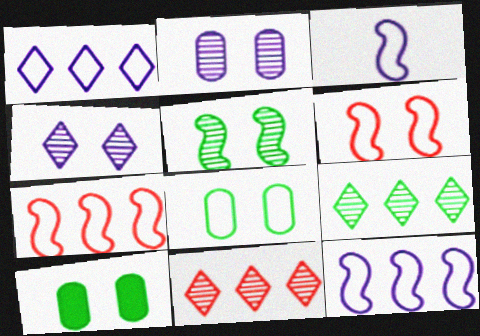[[3, 10, 11], 
[4, 6, 10]]